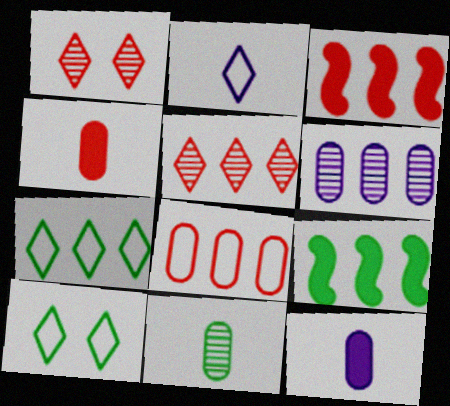[[3, 5, 8], 
[3, 6, 7], 
[9, 10, 11]]